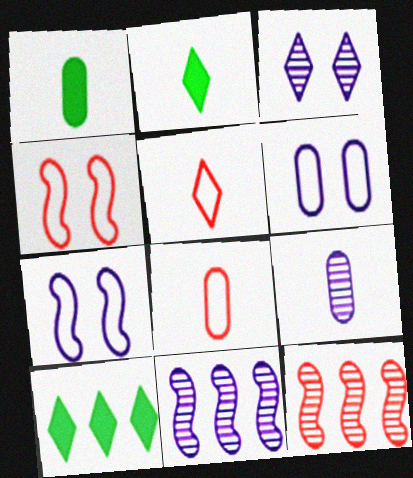[[1, 8, 9], 
[2, 6, 12], 
[3, 5, 10], 
[3, 9, 11], 
[4, 9, 10]]